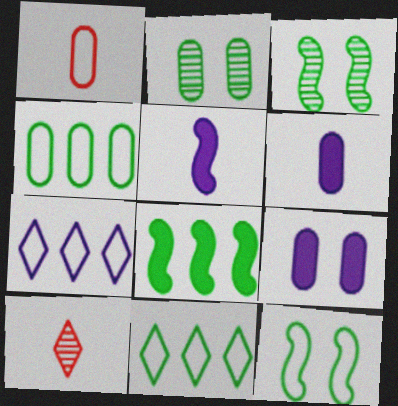[[1, 7, 12]]